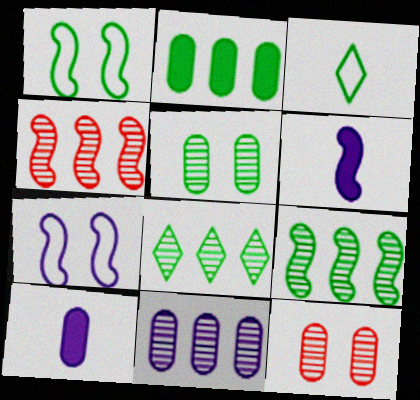[[1, 4, 6], 
[4, 8, 11]]